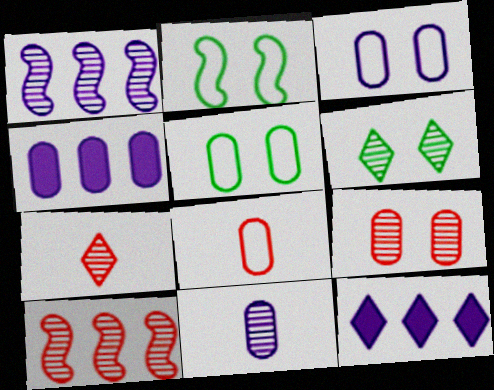[[2, 4, 7], 
[3, 4, 11], 
[6, 10, 11], 
[7, 9, 10]]